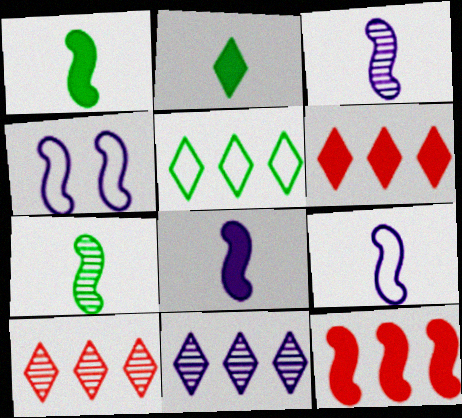[[3, 8, 9], 
[4, 7, 12], 
[5, 6, 11]]